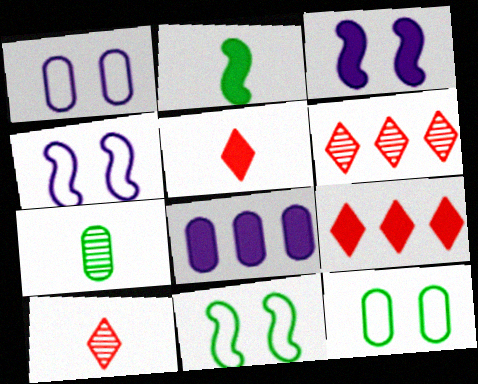[[1, 2, 6], 
[4, 7, 9], 
[8, 10, 11]]